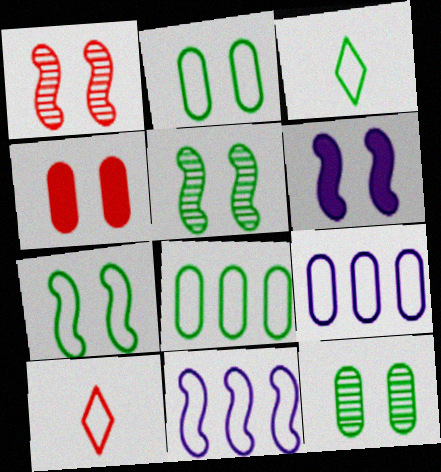[[1, 6, 7], 
[2, 10, 11], 
[3, 7, 8], 
[7, 9, 10]]